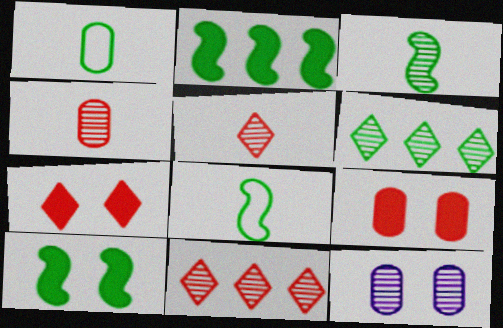[[1, 6, 10], 
[3, 11, 12]]